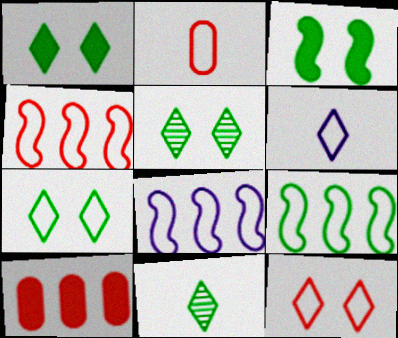[[1, 5, 7], 
[2, 4, 12], 
[2, 7, 8], 
[4, 8, 9]]